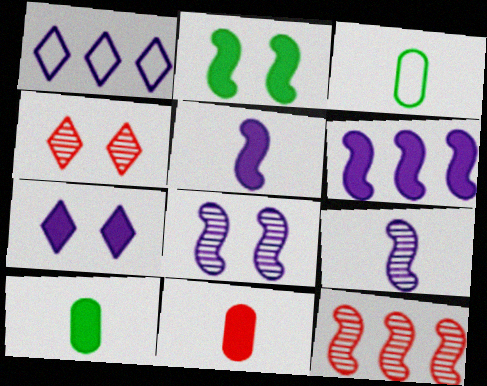[[3, 4, 6], 
[3, 7, 12]]